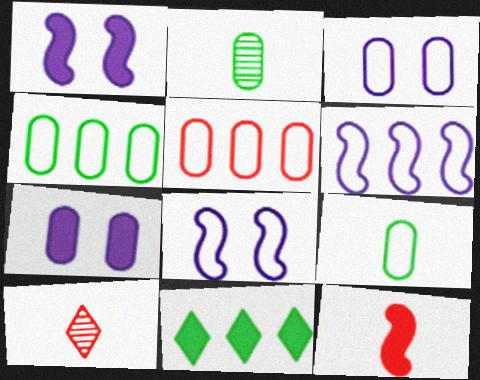[[1, 4, 10], 
[2, 5, 7], 
[3, 5, 9], 
[7, 11, 12]]